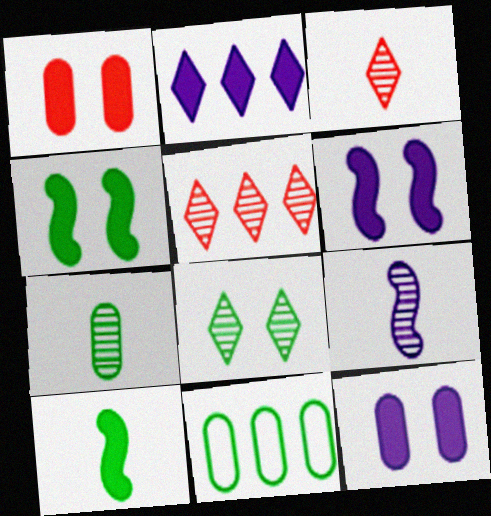[[1, 2, 10], 
[3, 6, 11], 
[3, 7, 9], 
[8, 10, 11]]